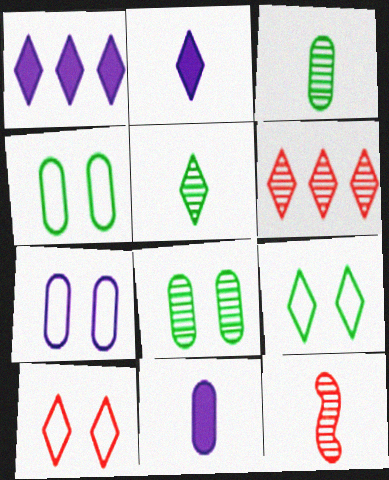[[1, 4, 12], 
[1, 5, 10], 
[2, 6, 9]]